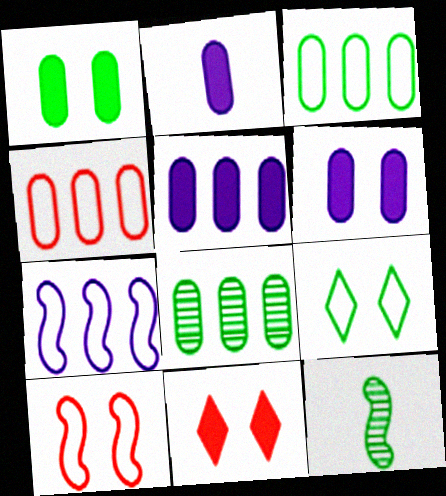[[2, 5, 6], 
[4, 5, 8]]